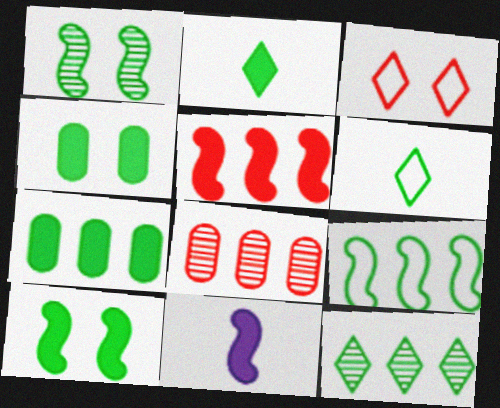[[1, 6, 7], 
[2, 7, 10], 
[5, 10, 11], 
[7, 9, 12]]